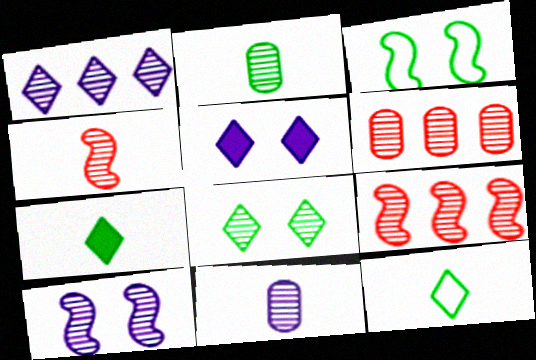[[1, 10, 11], 
[8, 9, 11]]